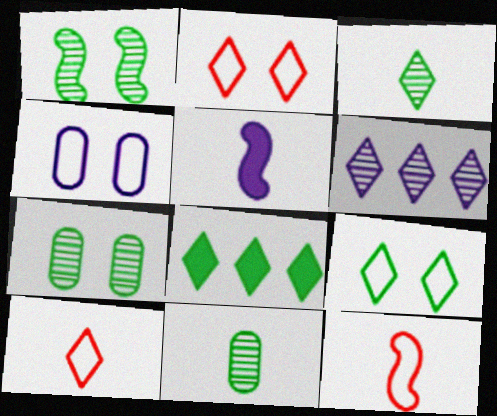[[3, 8, 9], 
[4, 5, 6], 
[5, 10, 11]]